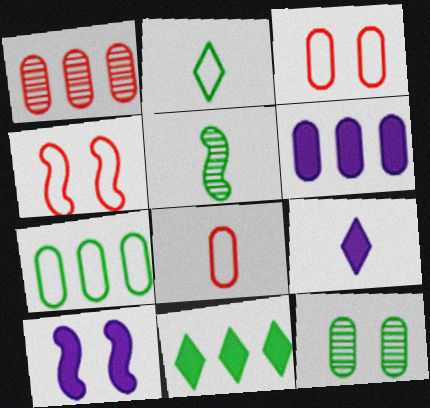[[1, 2, 10], 
[1, 6, 7], 
[5, 8, 9], 
[6, 8, 12], 
[6, 9, 10]]